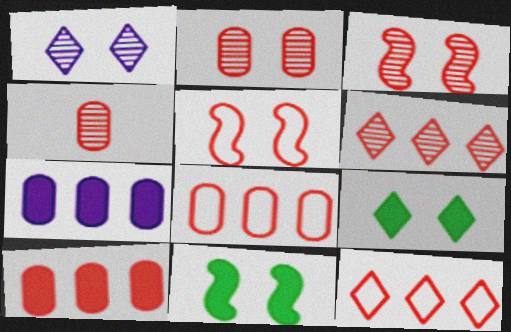[[3, 4, 6]]